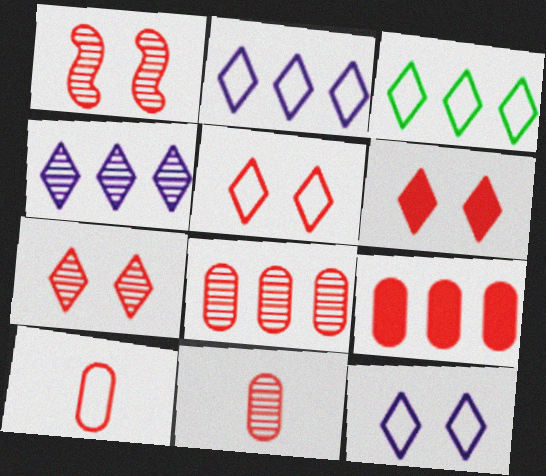[[5, 6, 7]]